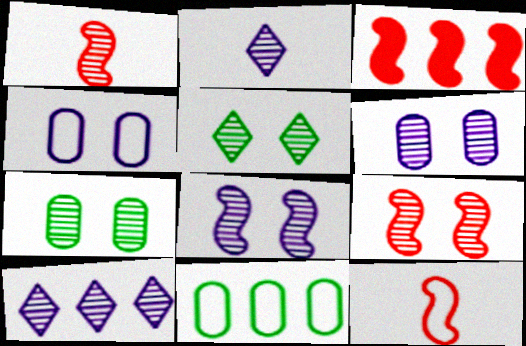[[1, 7, 10], 
[3, 9, 12], 
[3, 10, 11], 
[5, 6, 9]]